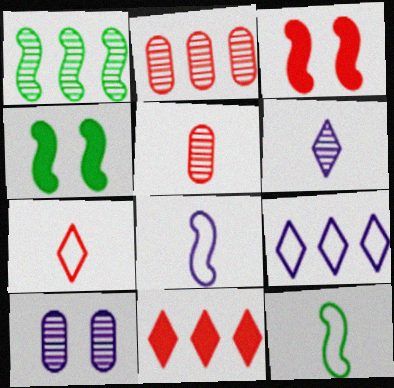[[1, 3, 8], 
[1, 4, 12], 
[2, 3, 7], 
[4, 5, 9], 
[10, 11, 12]]